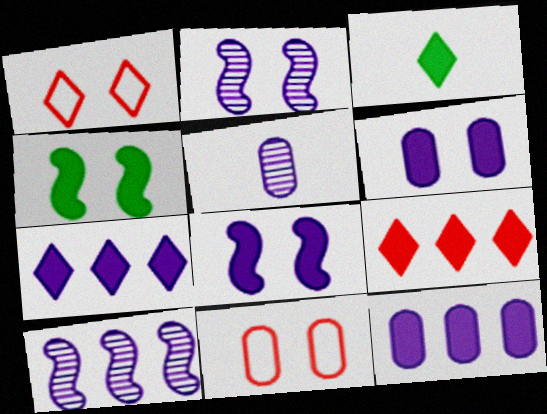[[3, 10, 11]]